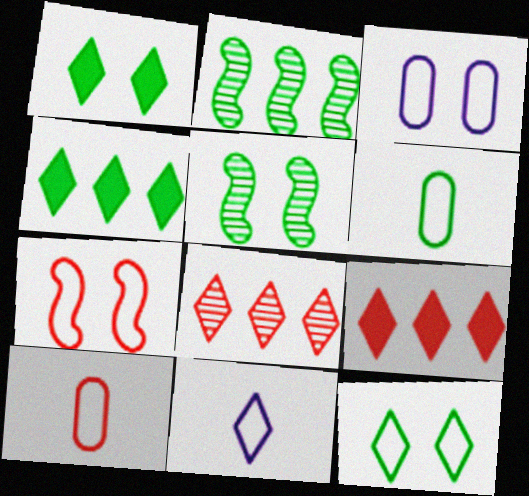[[1, 2, 6], 
[1, 8, 11], 
[3, 7, 12], 
[4, 5, 6]]